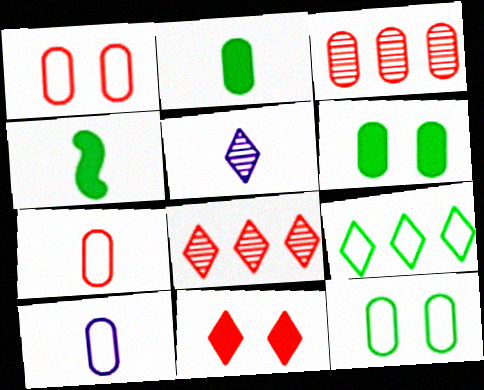[[3, 6, 10], 
[4, 5, 7], 
[5, 9, 11]]